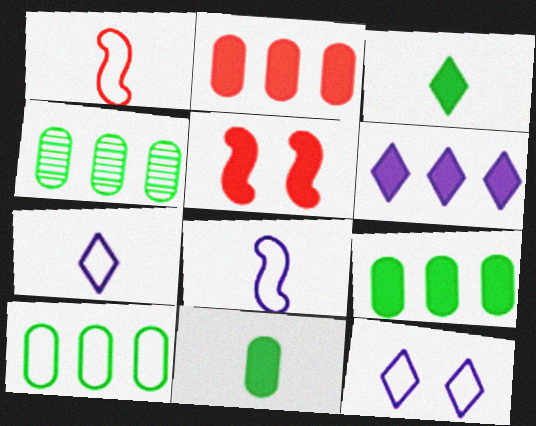[[1, 10, 12], 
[4, 5, 7], 
[4, 9, 10], 
[5, 6, 11]]